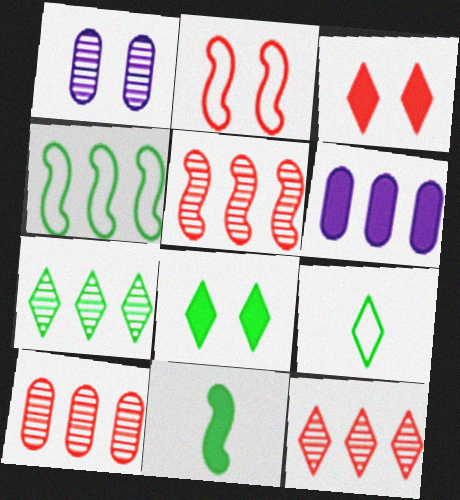[[1, 2, 8], 
[3, 6, 11], 
[4, 6, 12], 
[5, 10, 12], 
[7, 8, 9]]